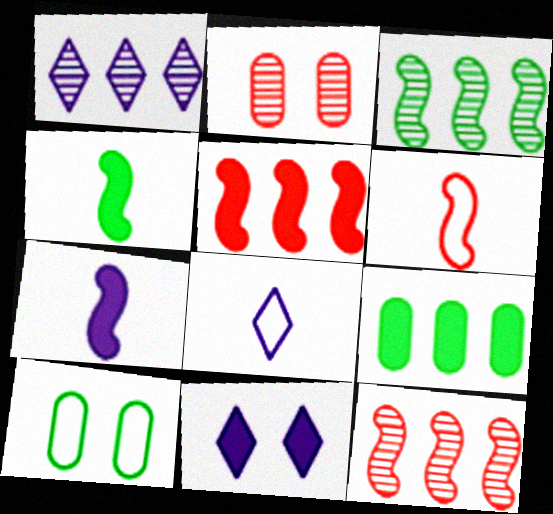[[1, 8, 11]]